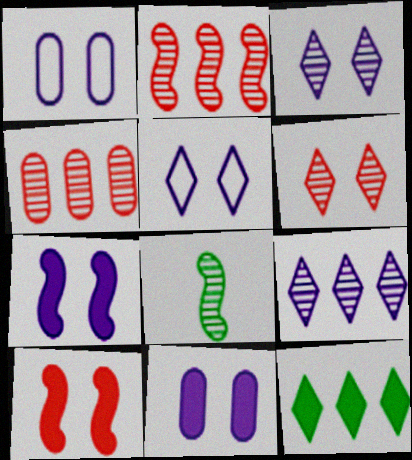[[1, 3, 7], 
[3, 4, 8]]